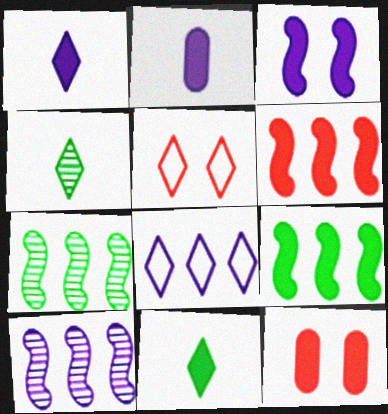[[1, 9, 12], 
[2, 5, 7]]